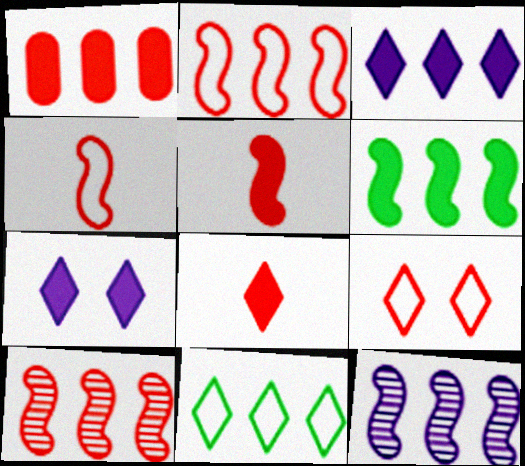[[1, 3, 6], 
[1, 11, 12], 
[2, 6, 12]]